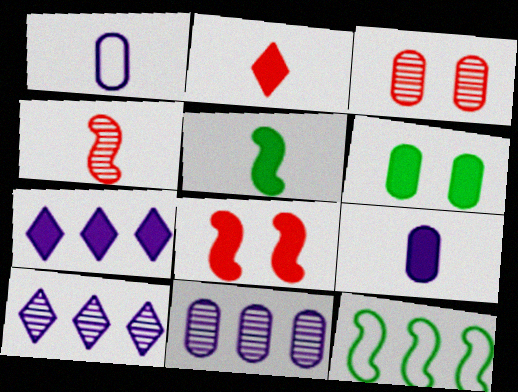[[2, 5, 9]]